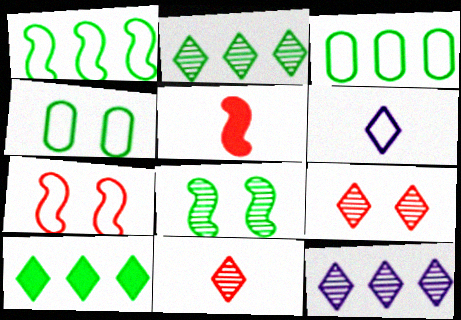[[3, 6, 7], 
[4, 5, 12], 
[6, 9, 10]]